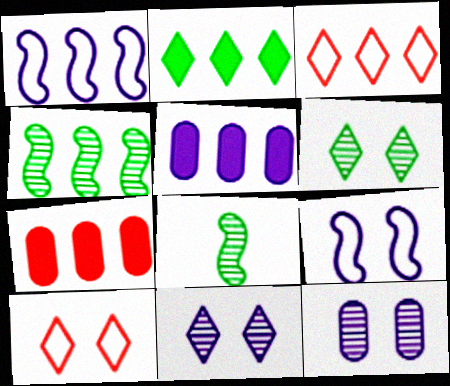[[3, 4, 5], 
[5, 8, 10]]